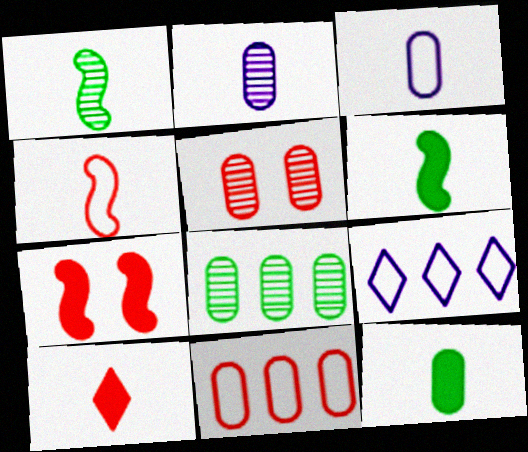[[1, 3, 10], 
[2, 5, 8], 
[5, 6, 9]]